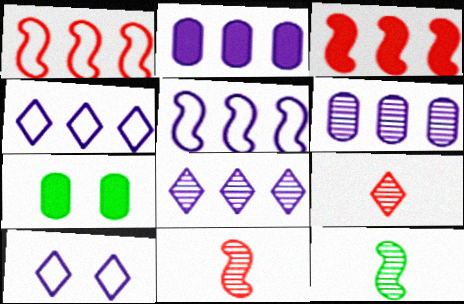[[2, 5, 8], 
[4, 7, 11], 
[5, 7, 9]]